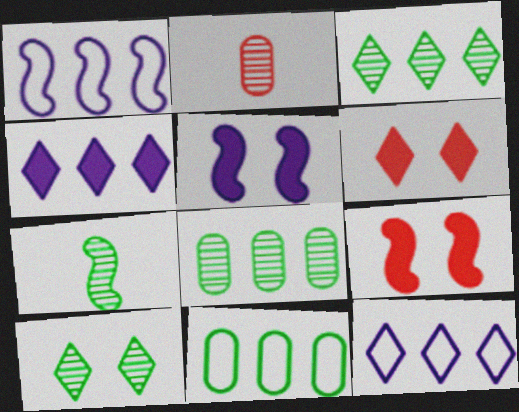[[1, 7, 9], 
[7, 8, 10]]